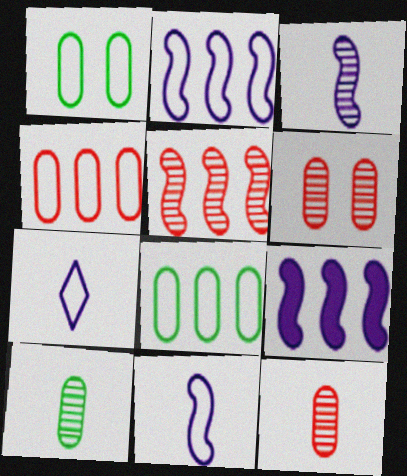[]